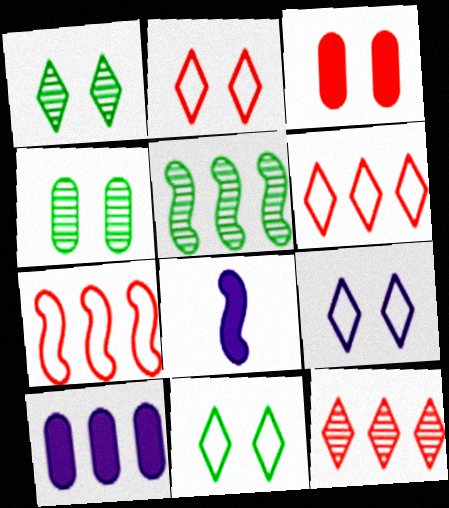[[2, 9, 11], 
[4, 6, 8], 
[5, 6, 10]]